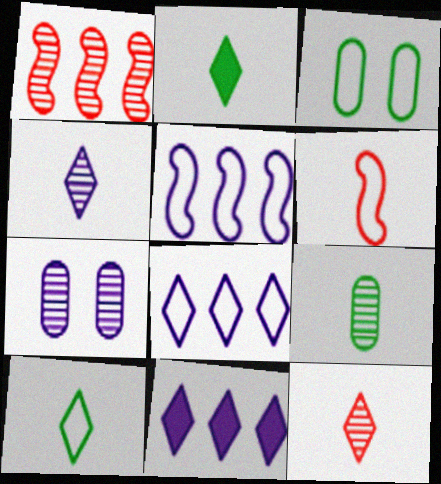[[3, 6, 8]]